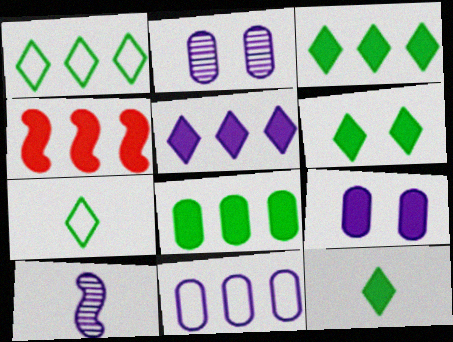[[2, 4, 7], 
[3, 6, 12], 
[4, 5, 8], 
[4, 9, 12]]